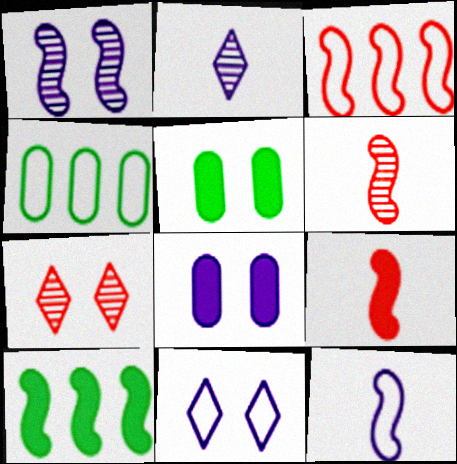[[1, 8, 11], 
[2, 3, 5]]